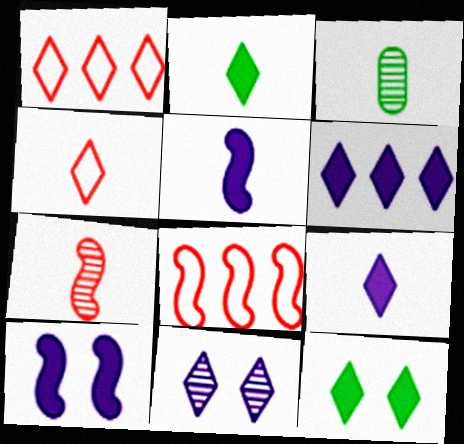[[1, 2, 11], 
[1, 3, 10], 
[3, 4, 5]]